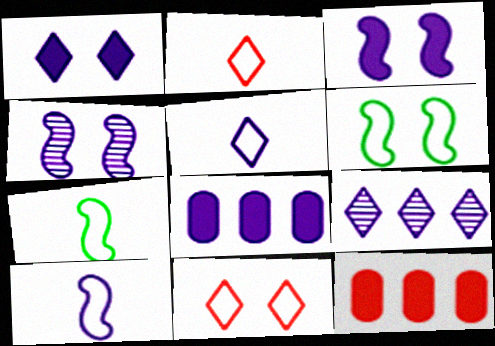[[1, 5, 9], 
[4, 5, 8]]